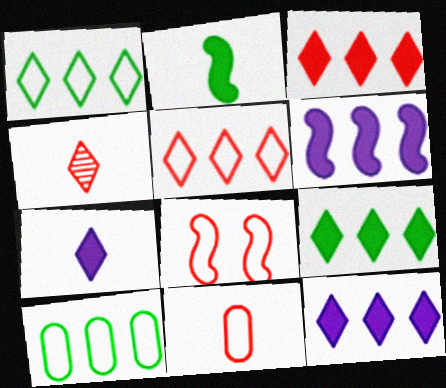[[3, 9, 12], 
[5, 8, 11]]